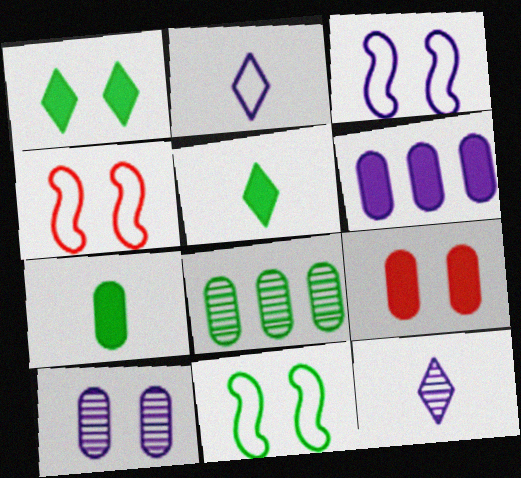[[1, 4, 10], 
[3, 4, 11], 
[3, 6, 12], 
[5, 8, 11], 
[6, 7, 9]]